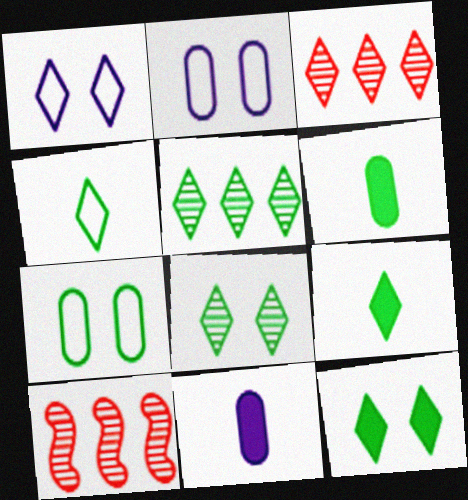[[1, 3, 9], 
[1, 6, 10], 
[2, 9, 10], 
[4, 5, 12]]